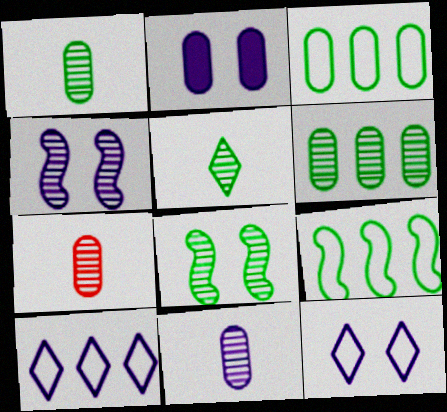[[1, 7, 11], 
[2, 3, 7], 
[2, 4, 12], 
[5, 6, 8]]